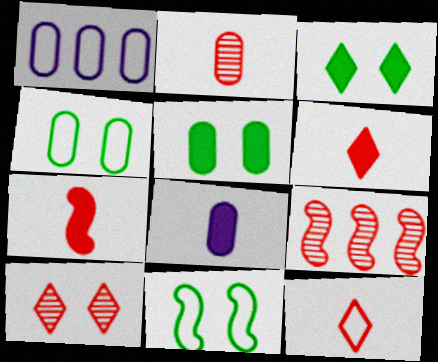[[1, 2, 5], 
[1, 11, 12], 
[2, 7, 12], 
[2, 9, 10]]